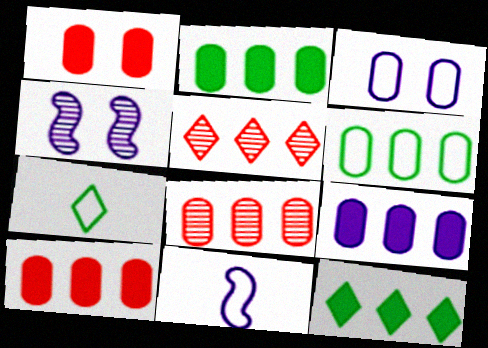[[2, 9, 10], 
[4, 7, 10], 
[6, 8, 9]]